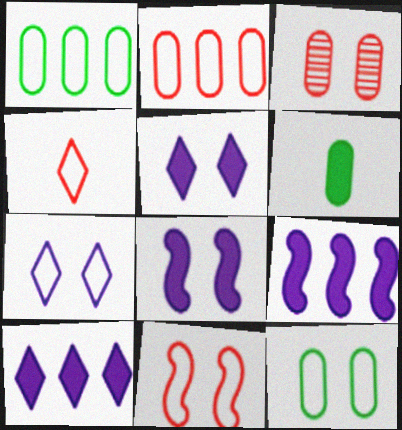[[2, 4, 11], 
[7, 11, 12]]